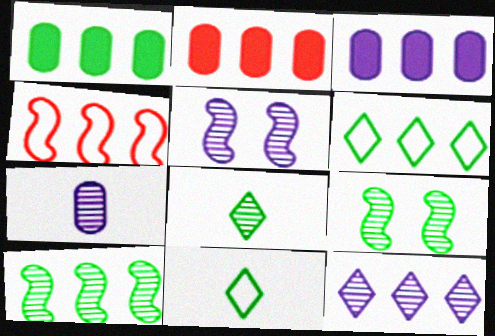[[1, 2, 3], 
[1, 4, 12], 
[1, 6, 10], 
[1, 9, 11], 
[2, 5, 11], 
[5, 7, 12]]